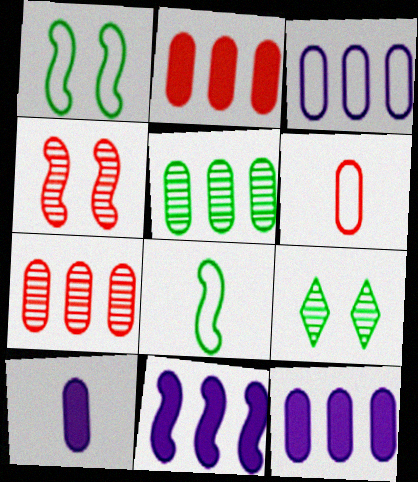[[2, 3, 5], 
[4, 8, 11], 
[6, 9, 11]]